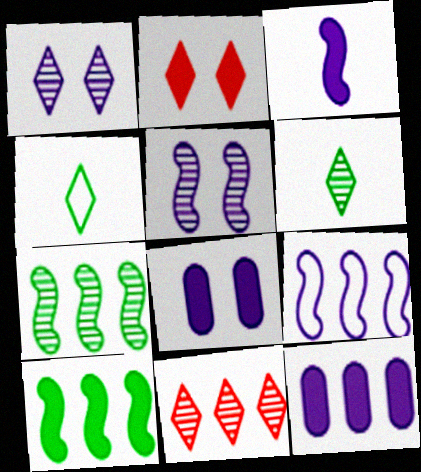[[1, 6, 11], 
[3, 5, 9]]